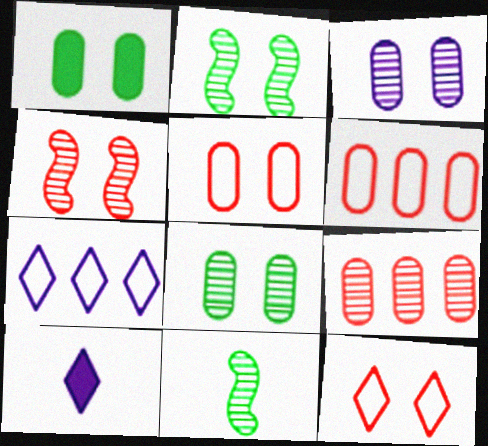[[1, 3, 5], 
[2, 6, 10]]